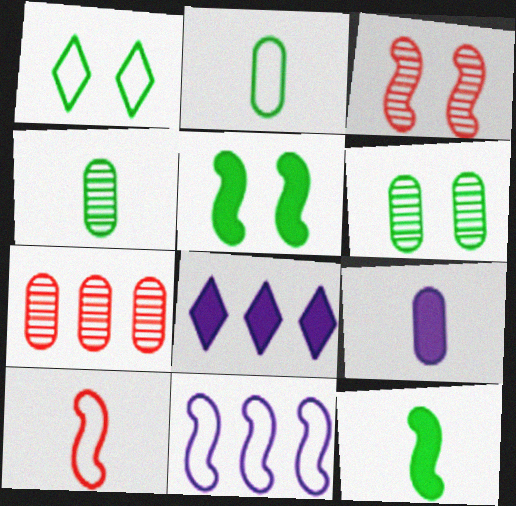[[1, 5, 6], 
[2, 3, 8], 
[3, 11, 12], 
[6, 8, 10]]